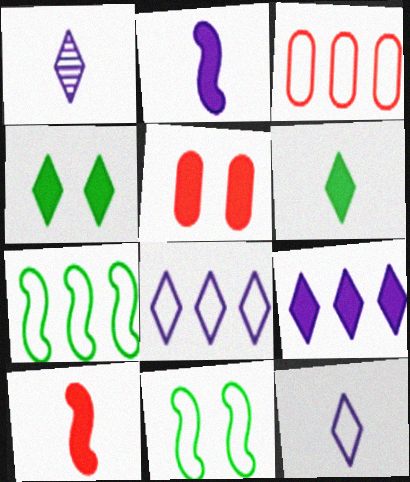[[1, 5, 7], 
[3, 7, 8], 
[3, 11, 12]]